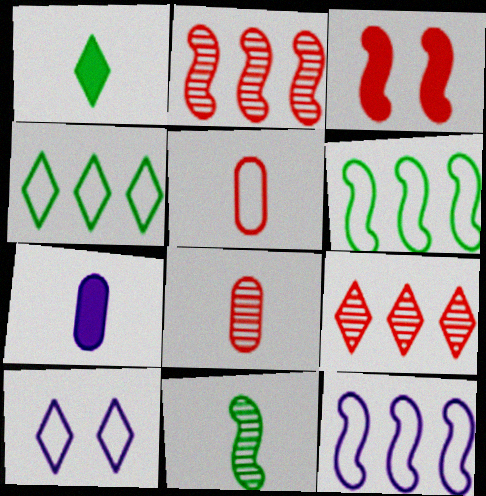[[1, 9, 10], 
[3, 5, 9], 
[3, 11, 12], 
[5, 6, 10]]